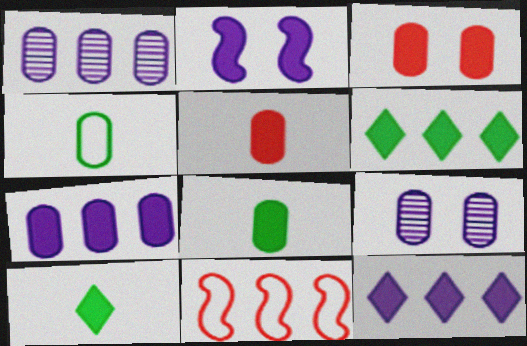[[1, 3, 4], 
[1, 6, 11], 
[2, 5, 6], 
[3, 7, 8], 
[9, 10, 11]]